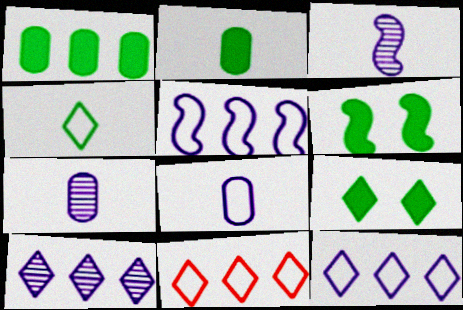[[6, 7, 11]]